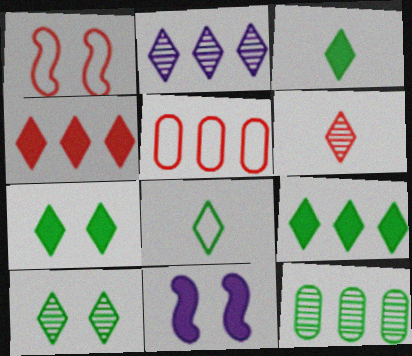[[2, 6, 10], 
[3, 7, 9], 
[8, 9, 10]]